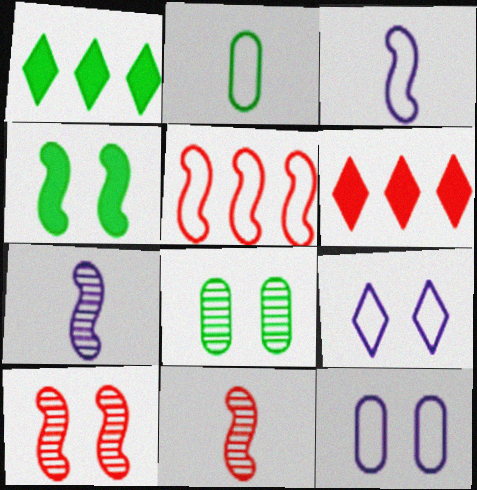[[1, 11, 12], 
[2, 5, 9], 
[3, 6, 8], 
[4, 5, 7]]